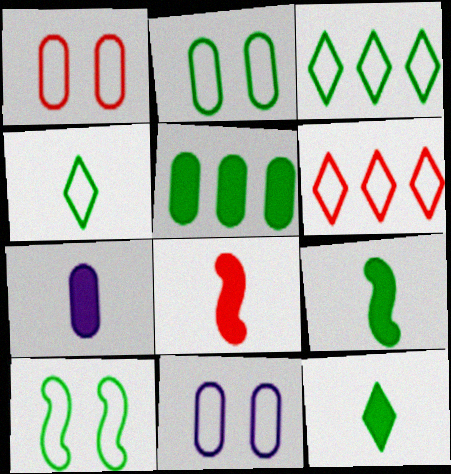[[1, 2, 11], 
[7, 8, 12]]